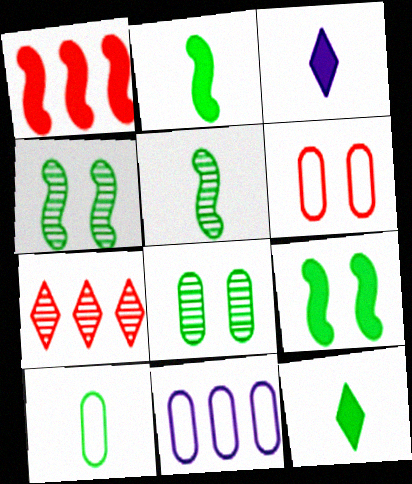[[5, 10, 12], 
[6, 10, 11]]